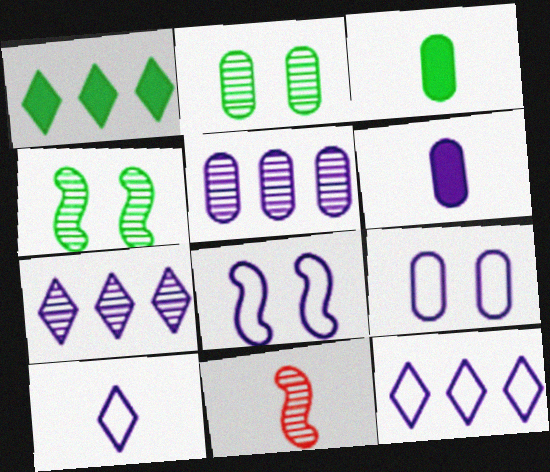[[1, 9, 11], 
[2, 7, 11], 
[3, 10, 11], 
[5, 6, 9], 
[6, 7, 8]]